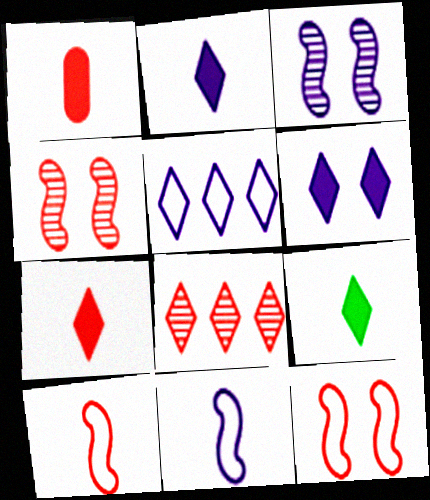[[1, 8, 12], 
[2, 7, 9]]